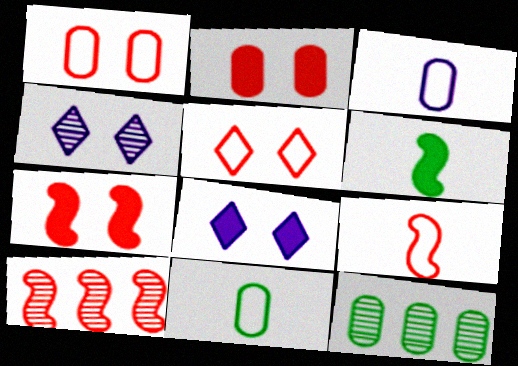[[2, 3, 12], 
[7, 9, 10], 
[8, 9, 12], 
[8, 10, 11]]